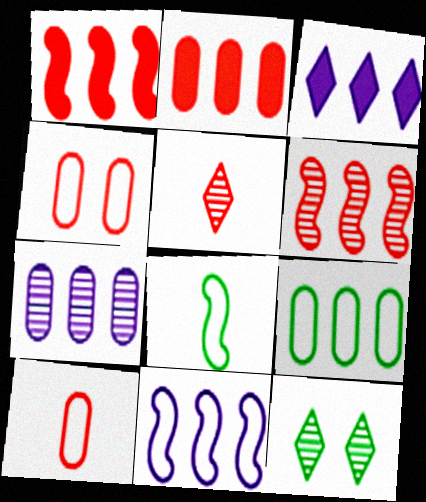[[1, 4, 5], 
[2, 7, 9], 
[3, 6, 9], 
[3, 7, 11]]